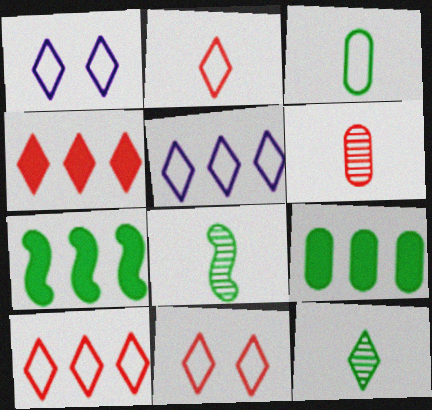[[1, 4, 12], 
[1, 6, 7], 
[2, 10, 11]]